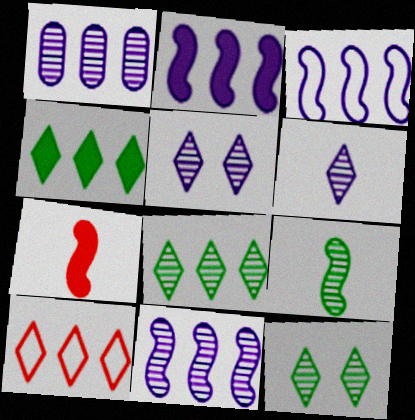[[2, 3, 11]]